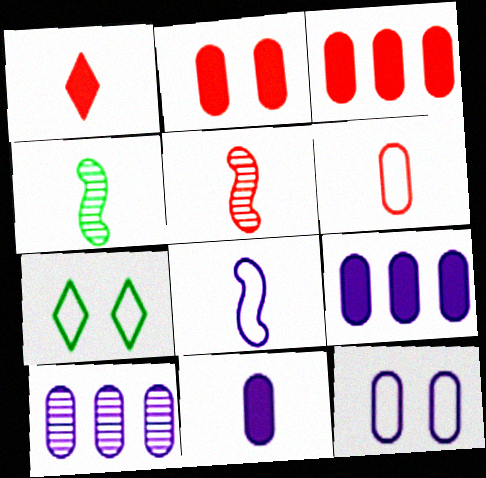[[1, 5, 6], 
[5, 7, 9], 
[10, 11, 12]]